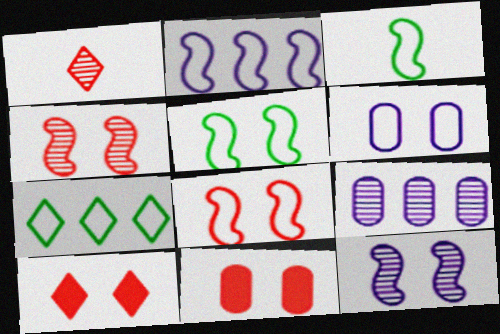[[2, 3, 8], 
[3, 9, 10]]